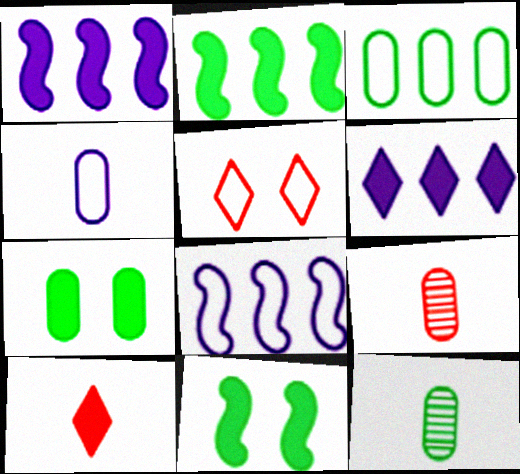[[1, 5, 12], 
[1, 7, 10], 
[3, 7, 12]]